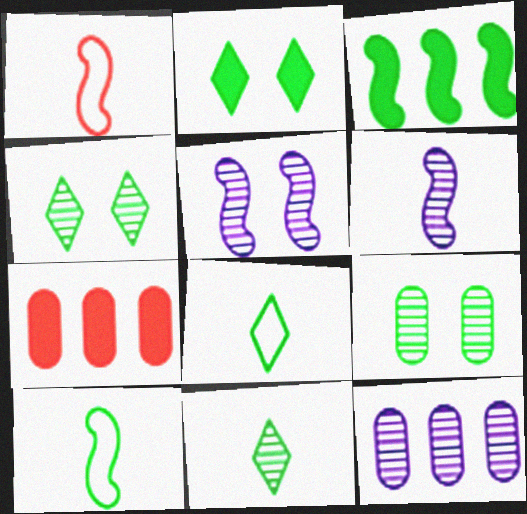[[1, 2, 12], 
[1, 3, 5], 
[3, 8, 9], 
[5, 7, 8]]